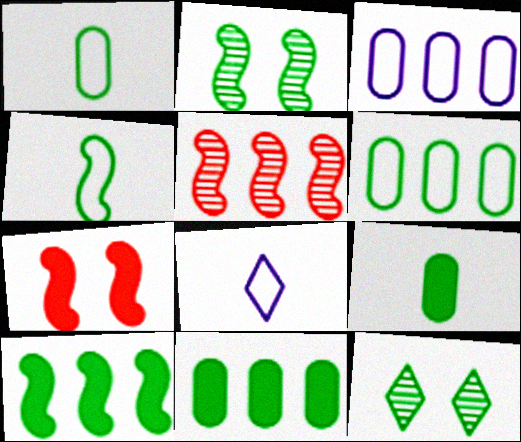[[1, 10, 12], 
[2, 4, 10], 
[4, 11, 12]]